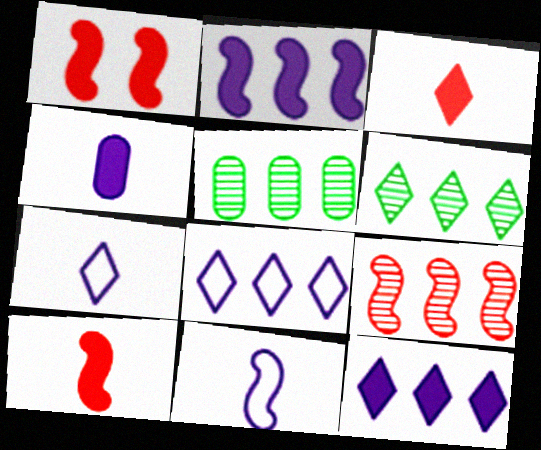[[1, 5, 7]]